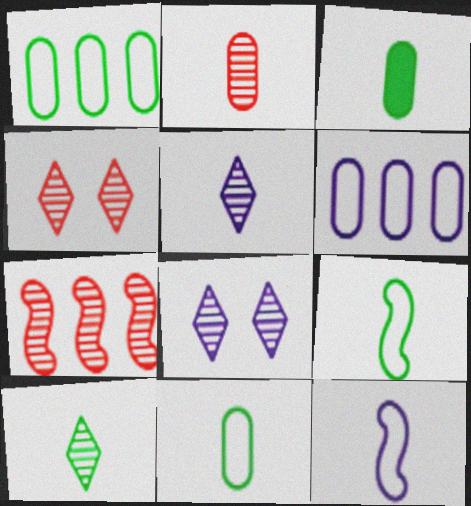[[2, 4, 7], 
[3, 9, 10]]